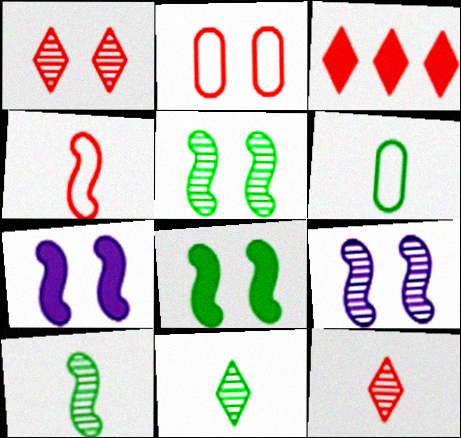[[3, 6, 9]]